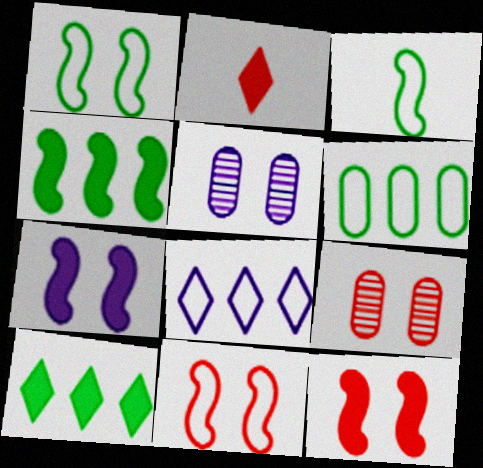[]